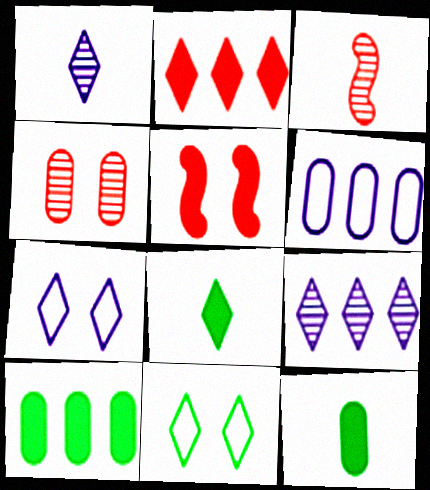[[1, 2, 11], 
[3, 7, 10], 
[4, 6, 12]]